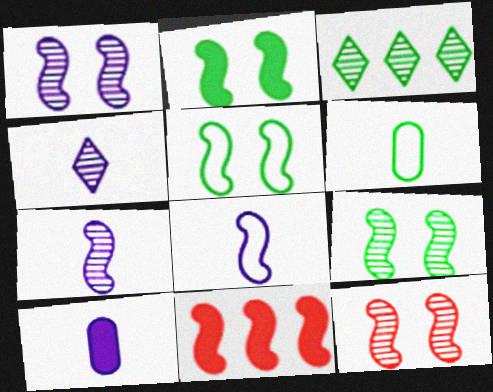[[1, 9, 12], 
[2, 3, 6], 
[2, 5, 9], 
[4, 8, 10], 
[5, 7, 11], 
[8, 9, 11]]